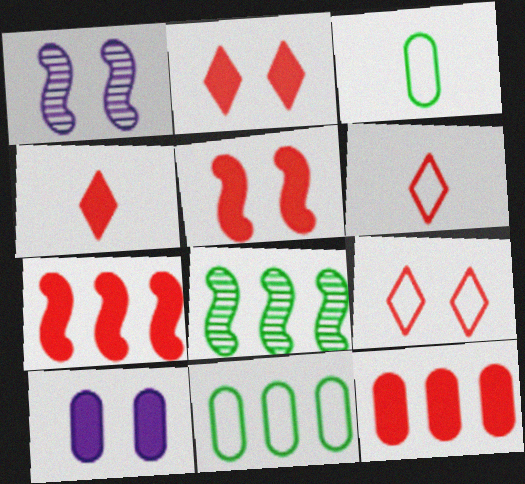[[1, 4, 11], 
[4, 5, 12], 
[6, 8, 10]]